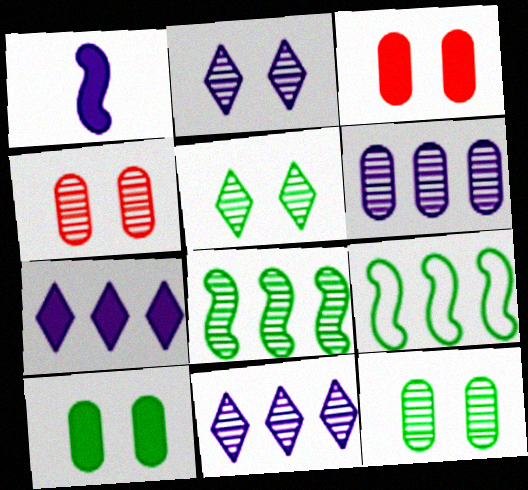[]